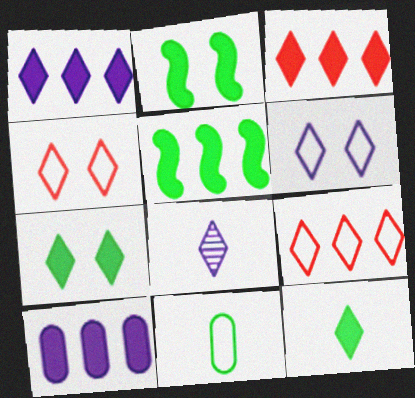[[1, 6, 8], 
[3, 5, 10], 
[7, 8, 9]]